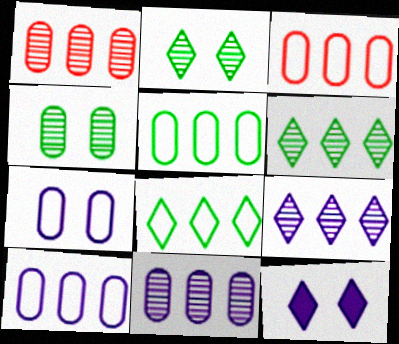[[3, 5, 10]]